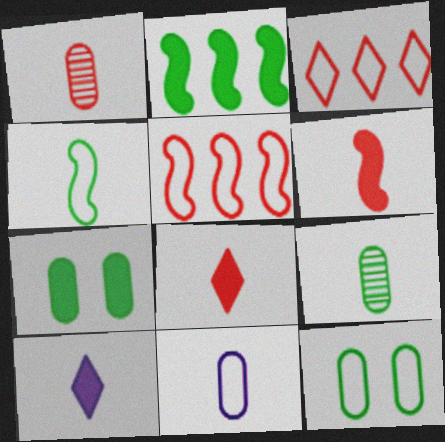[[1, 4, 10]]